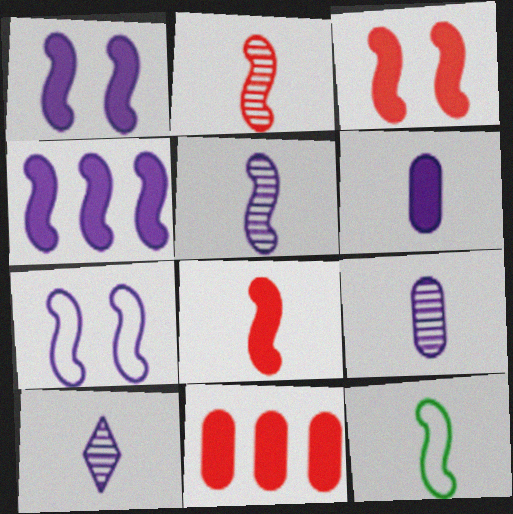[[4, 5, 7], 
[5, 8, 12], 
[5, 9, 10]]